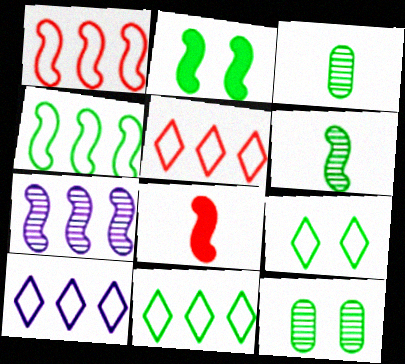[[2, 3, 11], 
[2, 4, 6], 
[2, 9, 12], 
[5, 10, 11], 
[8, 10, 12]]